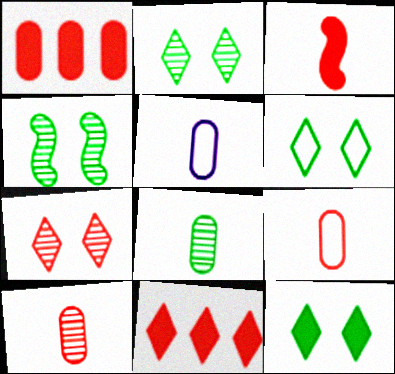[[2, 6, 12], 
[4, 5, 11]]